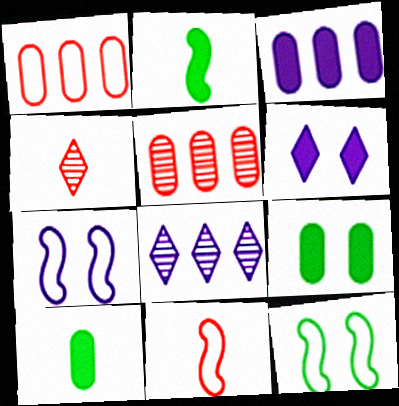[[3, 4, 12], 
[8, 9, 11]]